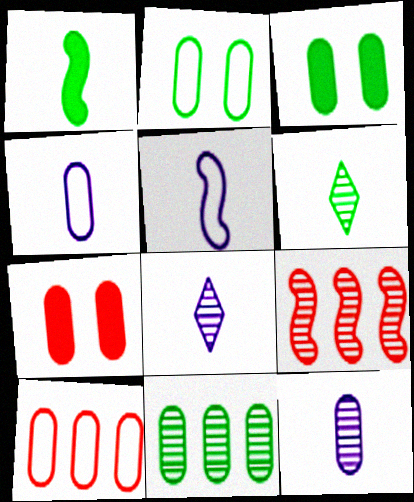[[2, 4, 10], 
[3, 10, 12], 
[4, 7, 11]]